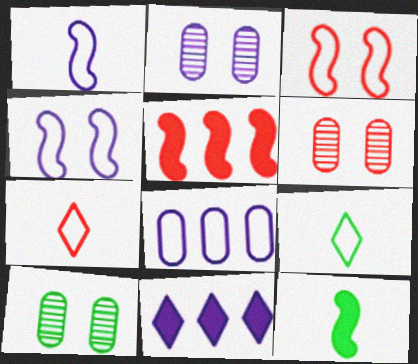[[1, 2, 11], 
[2, 5, 9], 
[2, 6, 10], 
[3, 8, 9], 
[5, 6, 7]]